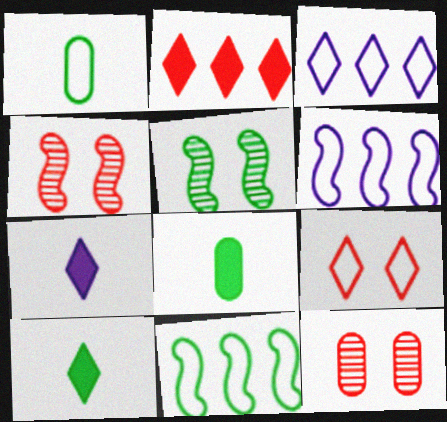[[1, 6, 9], 
[3, 4, 8], 
[6, 10, 12], 
[7, 11, 12]]